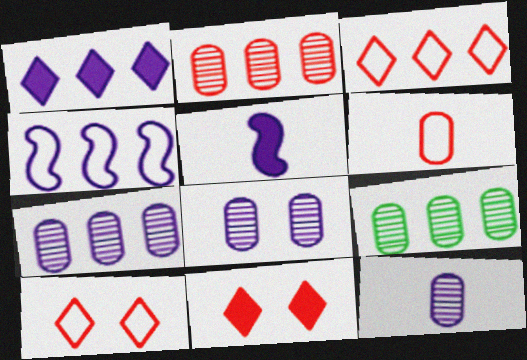[[1, 4, 7], 
[2, 7, 9], 
[5, 9, 10], 
[7, 8, 12]]